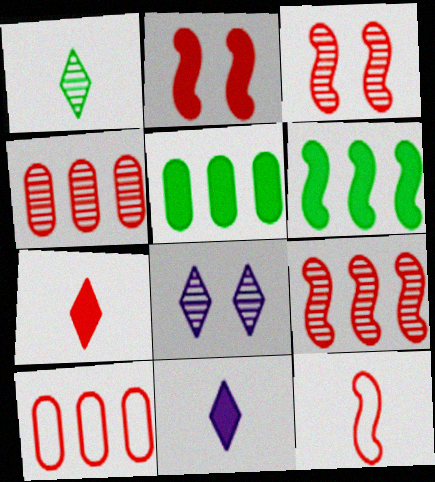[[2, 5, 11], 
[2, 9, 12], 
[3, 7, 10], 
[5, 8, 12]]